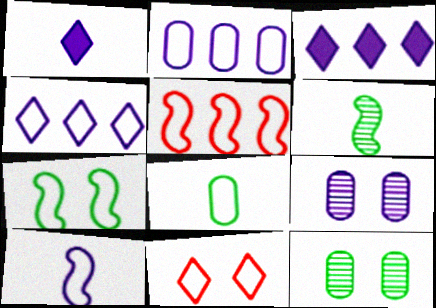[[1, 5, 12], 
[3, 9, 10], 
[5, 7, 10]]